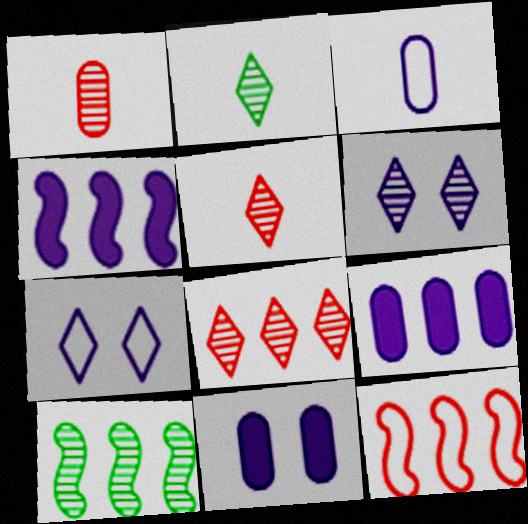[[1, 6, 10], 
[2, 6, 8], 
[2, 11, 12], 
[3, 4, 6], 
[4, 10, 12]]